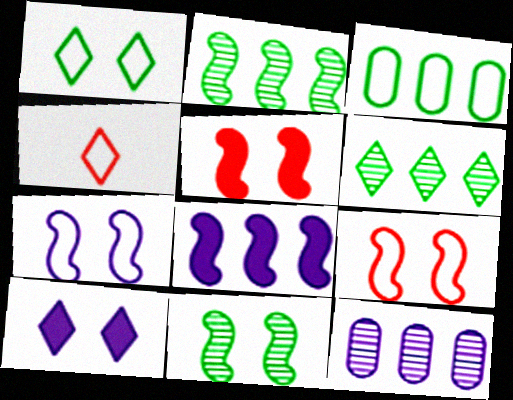[[3, 4, 7], 
[4, 6, 10], 
[5, 7, 11]]